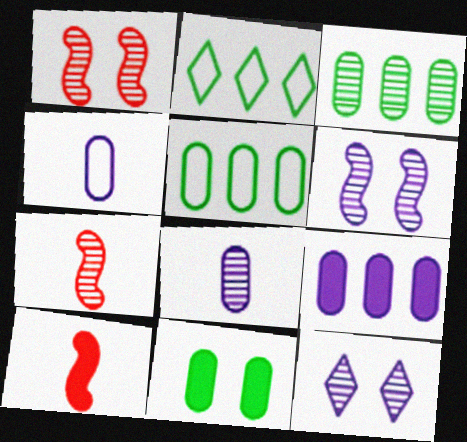[[3, 7, 12], 
[5, 10, 12]]